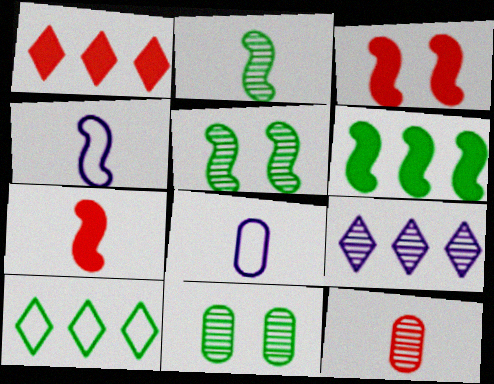[[1, 4, 11], 
[1, 5, 8], 
[1, 9, 10], 
[2, 4, 7], 
[5, 9, 12]]